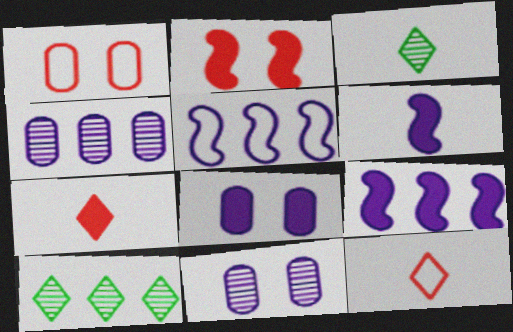[[1, 3, 9], 
[1, 6, 10]]